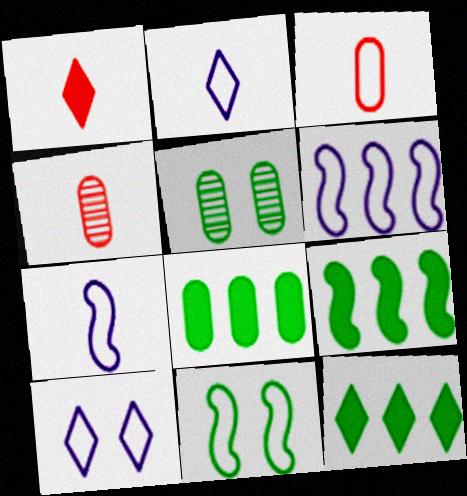[[1, 5, 6], 
[4, 9, 10], 
[8, 9, 12]]